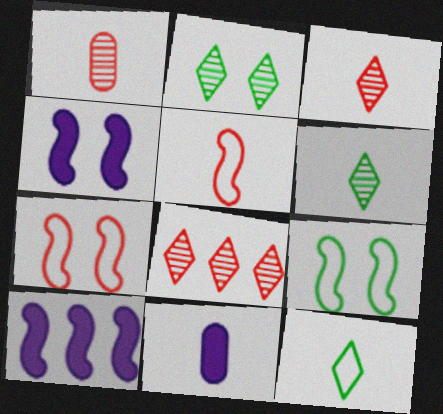[[5, 6, 11], 
[8, 9, 11]]